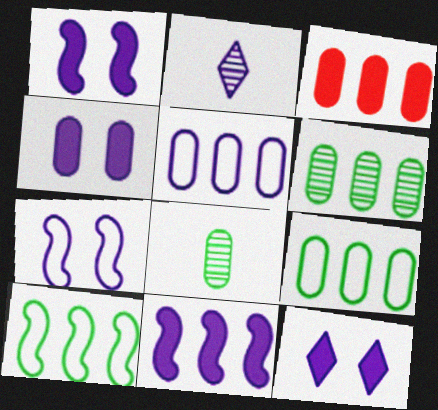[[1, 2, 5], 
[1, 4, 12], 
[3, 5, 6]]